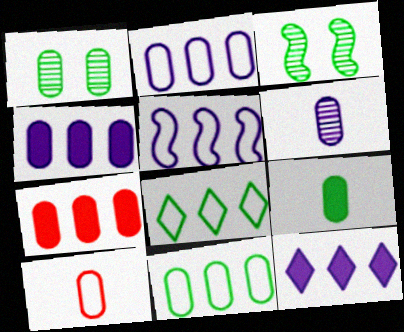[[1, 4, 10], 
[1, 9, 11], 
[3, 8, 9], 
[3, 10, 12], 
[6, 9, 10]]